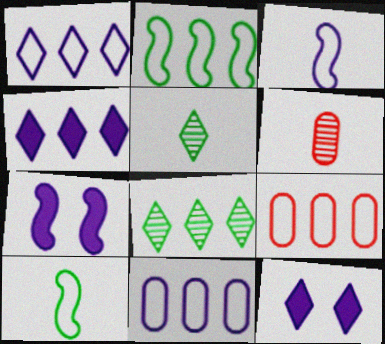[[1, 2, 9], 
[2, 6, 12], 
[5, 7, 9]]